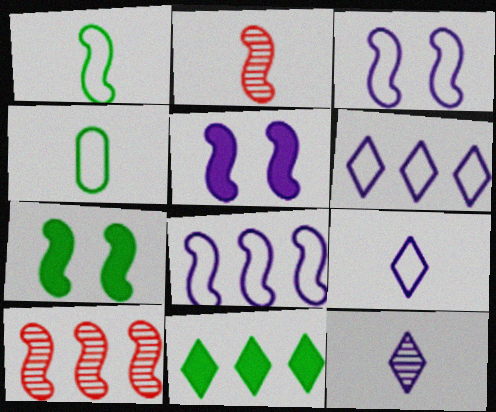[[1, 5, 10], 
[2, 7, 8]]